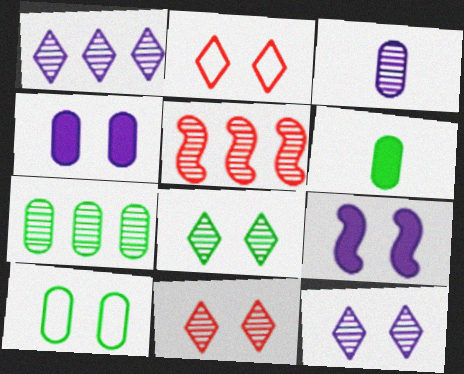[[1, 5, 7], 
[3, 5, 8], 
[6, 7, 10], 
[8, 11, 12], 
[9, 10, 11]]